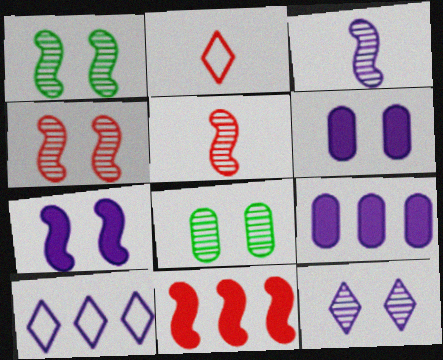[[1, 2, 9], 
[3, 6, 10], 
[4, 8, 12]]